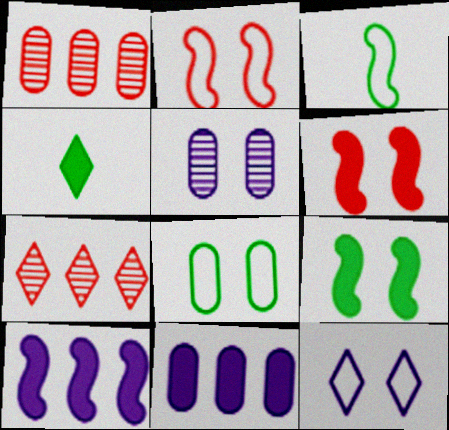[[2, 8, 12], 
[4, 6, 11], 
[4, 7, 12]]